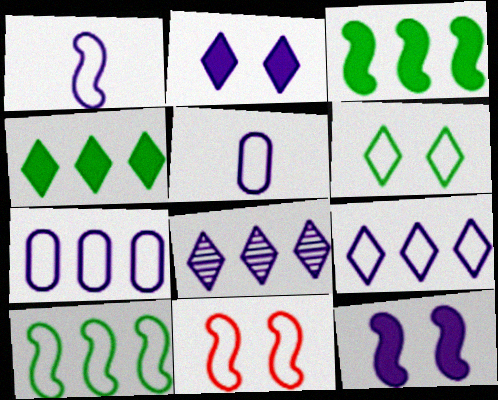[[1, 10, 11], 
[5, 8, 12]]